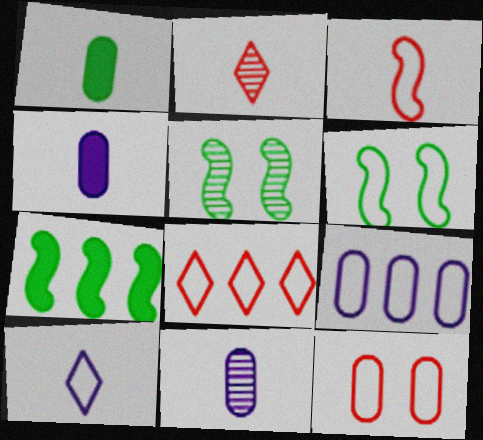[[3, 8, 12], 
[4, 5, 8]]